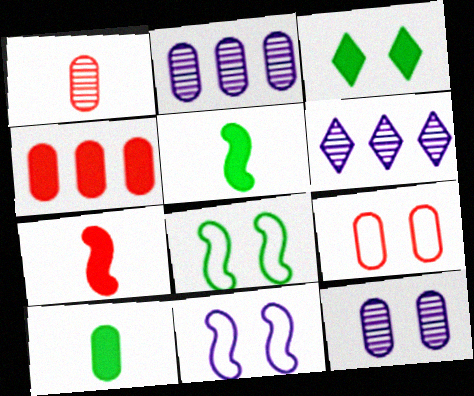[[1, 4, 9], 
[2, 9, 10], 
[5, 6, 9]]